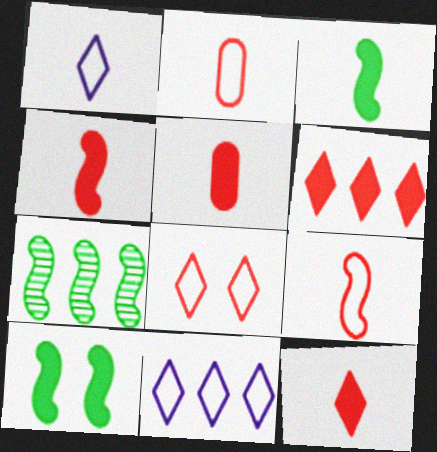[[4, 5, 12]]